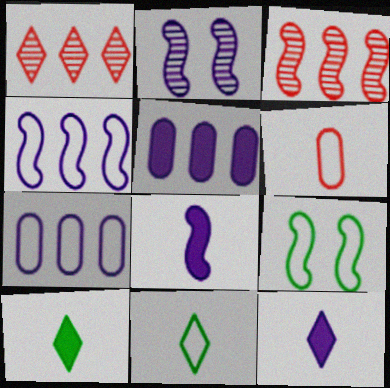[[2, 4, 8], 
[2, 7, 12], 
[3, 8, 9]]